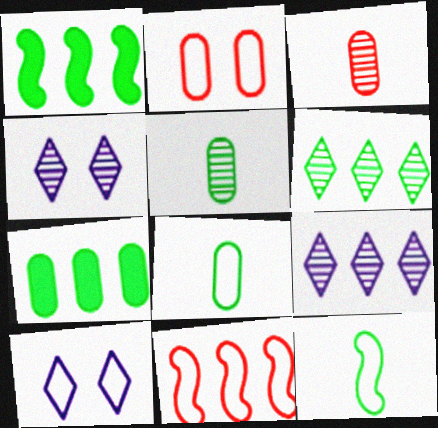[[1, 3, 10], 
[7, 9, 11], 
[8, 10, 11]]